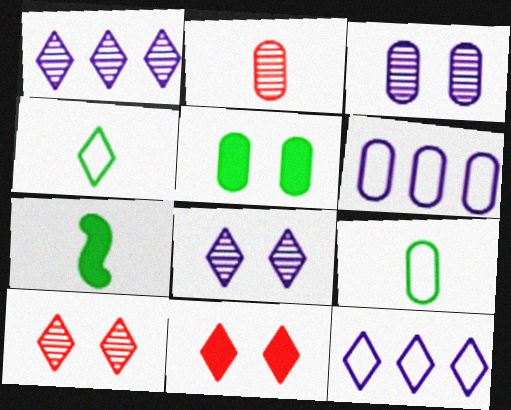[[1, 4, 11], 
[2, 5, 6], 
[6, 7, 10]]